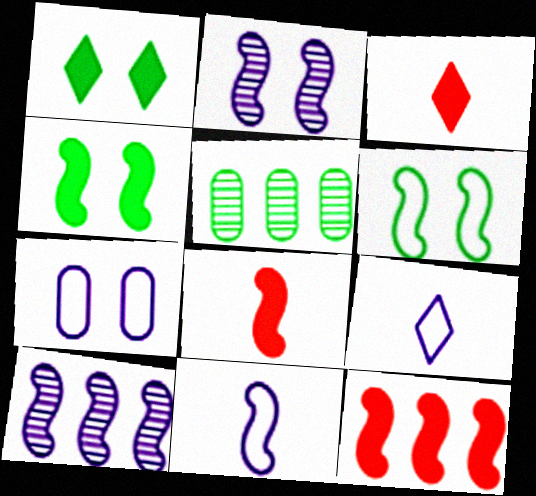[[6, 8, 10]]